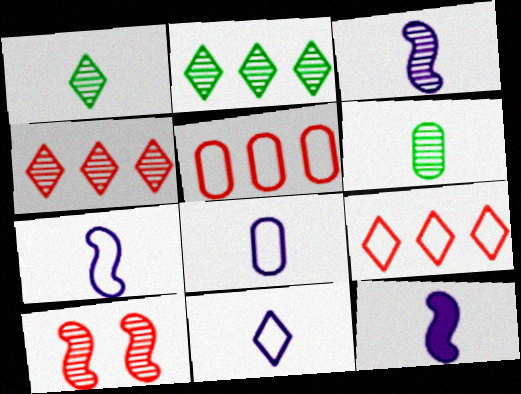[[3, 7, 12], 
[7, 8, 11]]